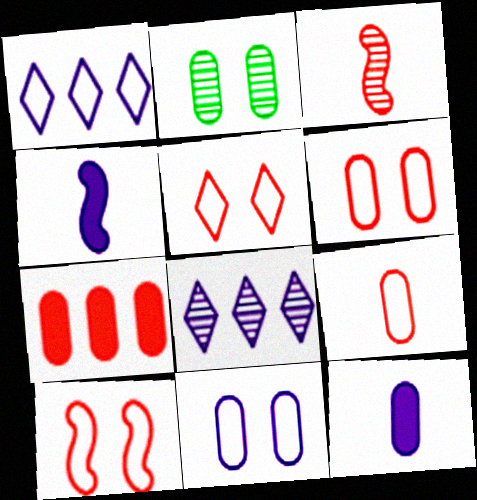[[2, 3, 8], 
[3, 5, 7], 
[4, 8, 11], 
[5, 6, 10]]